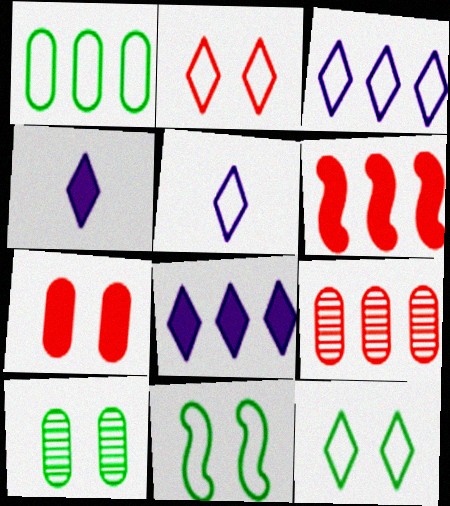[[4, 9, 11], 
[5, 6, 10]]